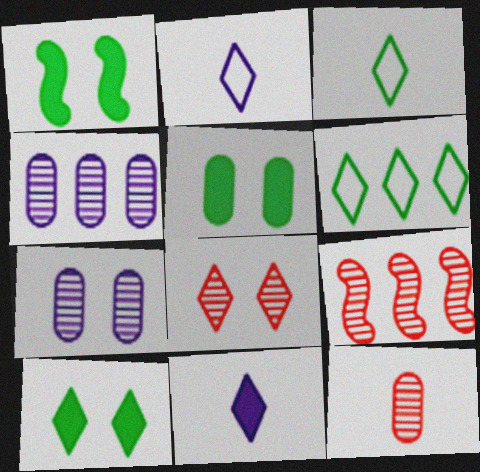[[1, 5, 10], 
[2, 5, 9], 
[6, 8, 11], 
[8, 9, 12]]